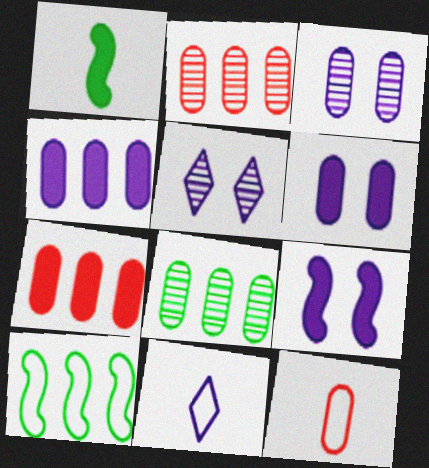[[6, 8, 12]]